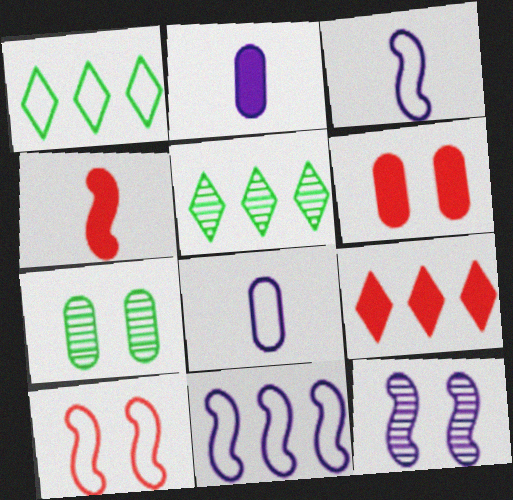[[1, 8, 10], 
[2, 5, 10], 
[3, 5, 6], 
[3, 7, 9], 
[4, 6, 9]]